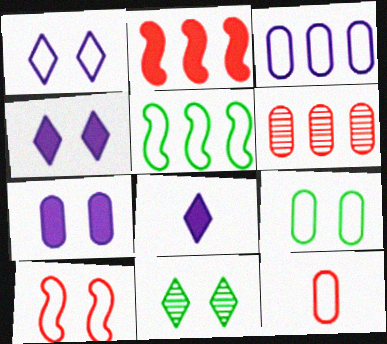[[1, 5, 12], 
[1, 9, 10], 
[3, 9, 12], 
[7, 10, 11]]